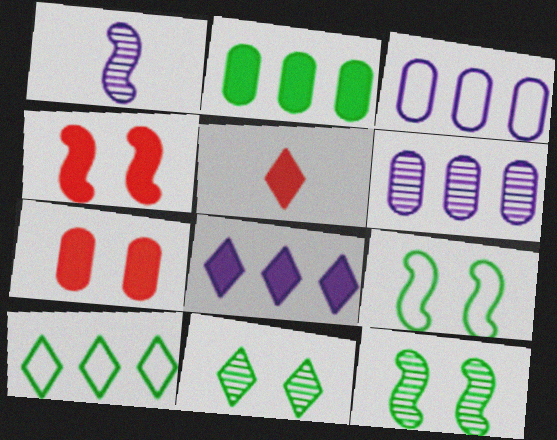[[1, 7, 10], 
[3, 5, 12], 
[5, 6, 9]]